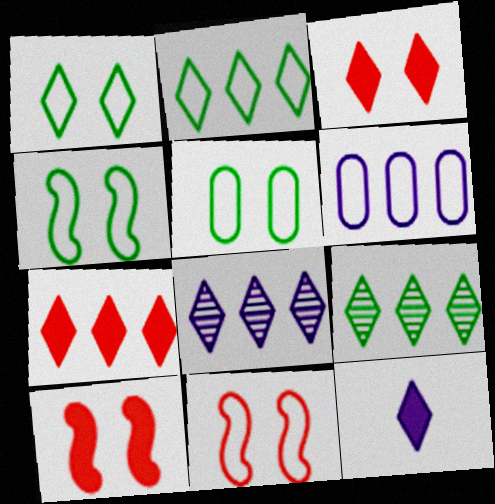[[1, 4, 5], 
[2, 7, 8]]